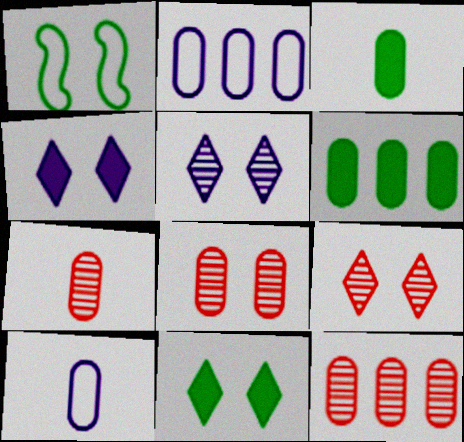[[1, 4, 8], 
[2, 3, 8], 
[2, 6, 12], 
[3, 7, 10], 
[6, 8, 10], 
[7, 8, 12]]